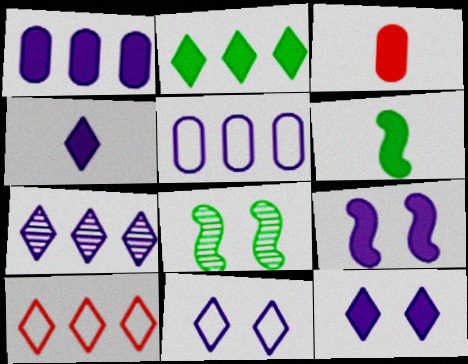[[1, 4, 9], 
[2, 3, 9], 
[2, 7, 10], 
[3, 4, 6], 
[4, 7, 11]]